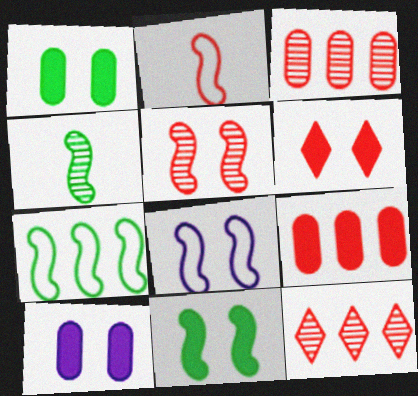[[2, 3, 6], 
[2, 7, 8], 
[4, 7, 11], 
[5, 8, 11], 
[6, 10, 11]]